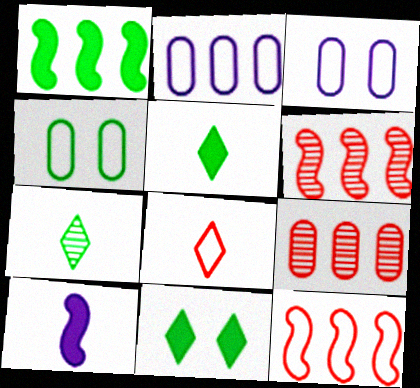[[1, 4, 7], 
[3, 5, 6]]